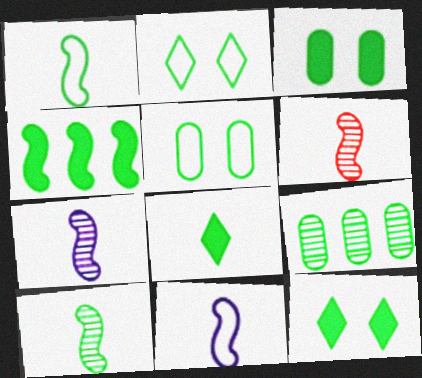[[1, 9, 12], 
[3, 4, 8], 
[6, 7, 10]]